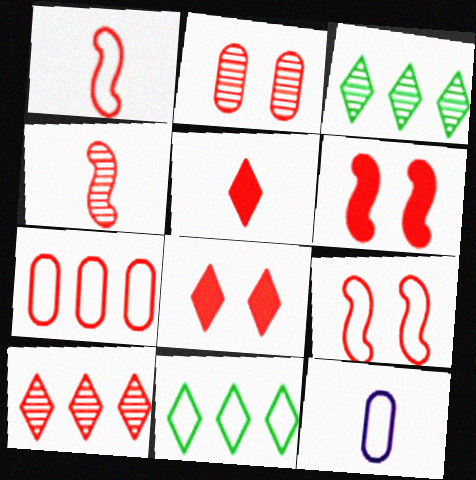[[2, 4, 10], 
[2, 8, 9], 
[3, 6, 12], 
[4, 7, 8], 
[9, 11, 12]]